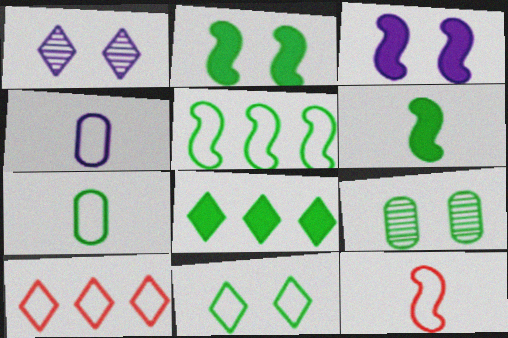[[2, 9, 11], 
[5, 7, 11]]